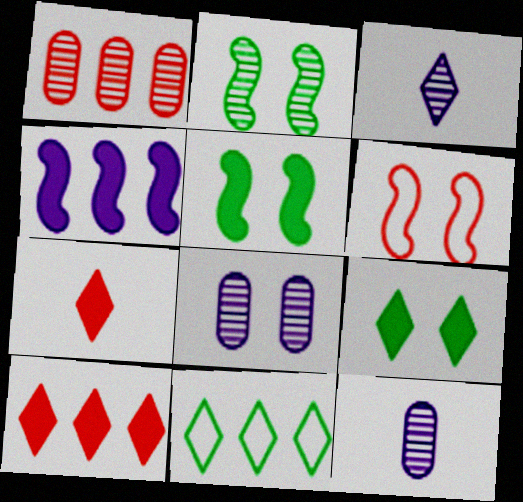[[1, 2, 3], 
[1, 4, 11], 
[1, 6, 7], 
[6, 8, 9]]